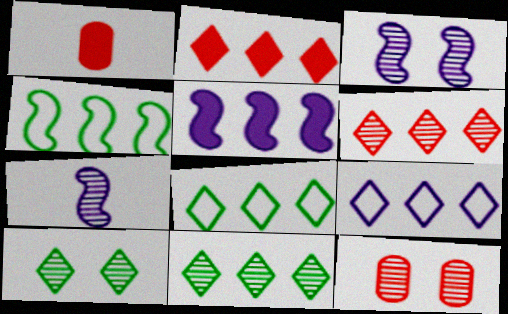[[1, 3, 8], 
[2, 9, 11], 
[3, 10, 12], 
[7, 11, 12]]